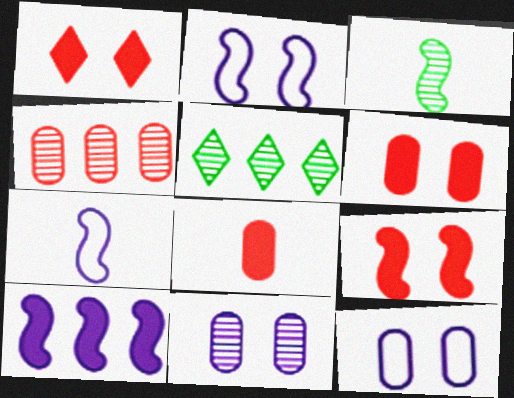[[1, 6, 9], 
[2, 5, 8], 
[5, 6, 7]]